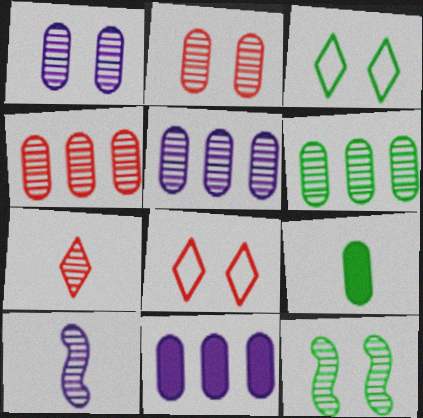[[4, 5, 6], 
[5, 7, 12]]